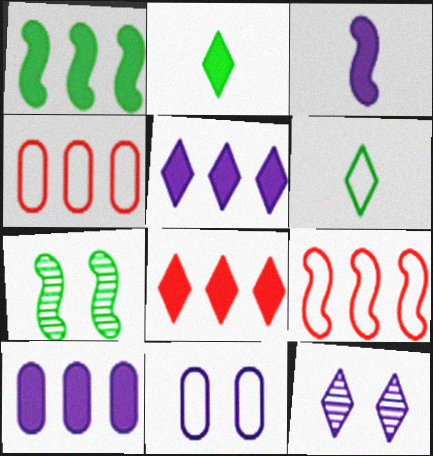[[1, 8, 10], 
[3, 7, 9], 
[6, 8, 12], 
[6, 9, 11]]